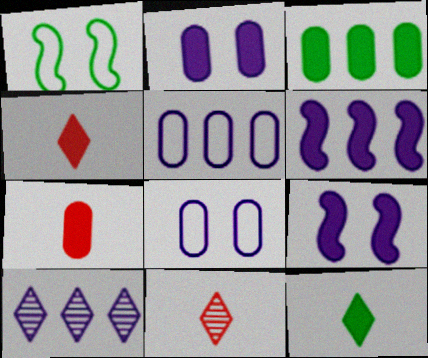[[1, 7, 10], 
[2, 3, 7], 
[3, 4, 9], 
[5, 6, 10]]